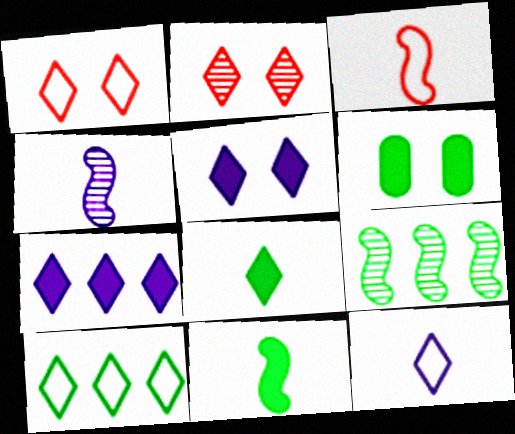[[1, 10, 12], 
[3, 4, 11]]